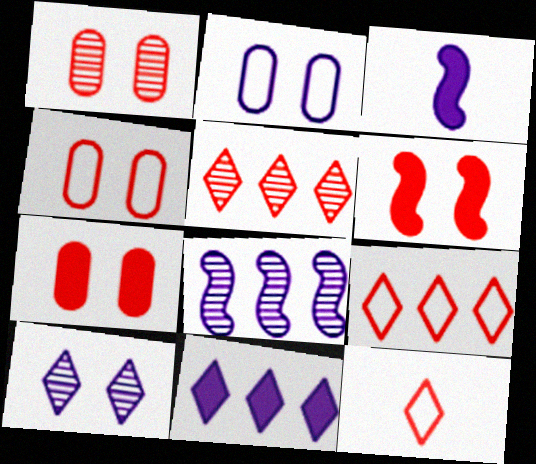[[1, 4, 7]]